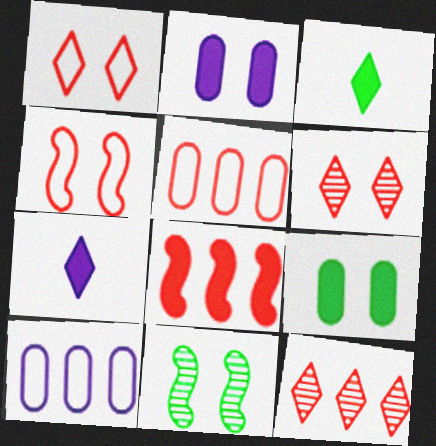[[1, 2, 11], 
[2, 3, 8], 
[5, 7, 11], 
[5, 8, 12], 
[7, 8, 9]]